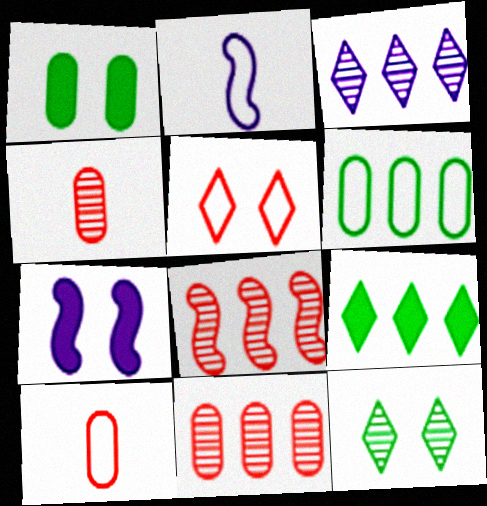[[2, 5, 6]]